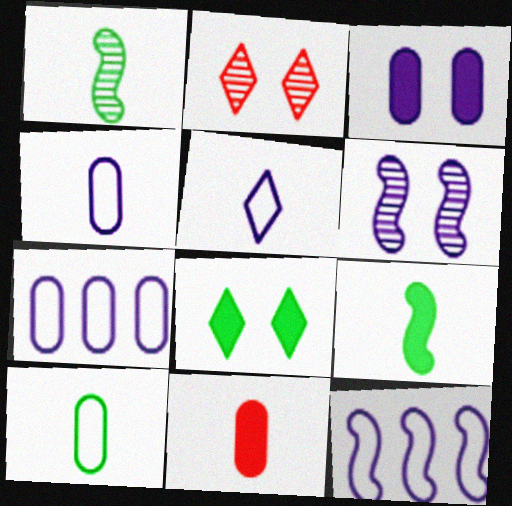[[1, 5, 11], 
[2, 7, 9]]